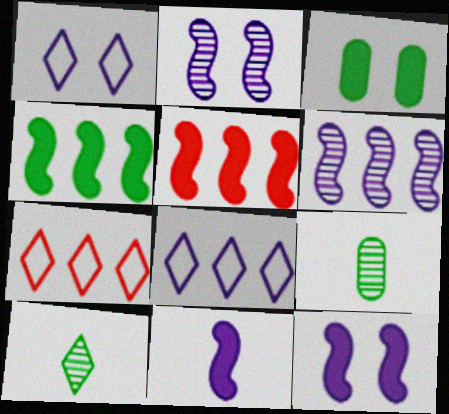[[1, 5, 9], 
[7, 9, 12]]